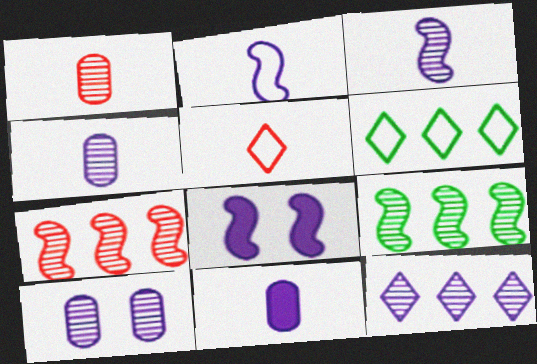[[1, 6, 8], 
[3, 10, 12]]